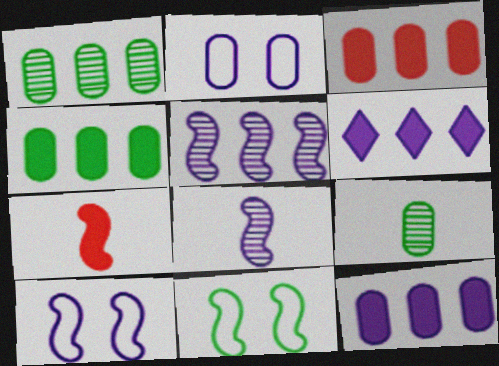[[2, 3, 9], 
[2, 6, 8], 
[3, 4, 12], 
[5, 7, 11]]